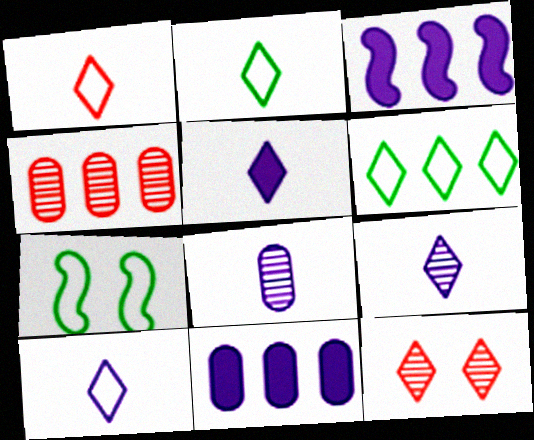[[1, 2, 10], 
[3, 4, 6], 
[4, 5, 7], 
[5, 6, 12], 
[5, 9, 10]]